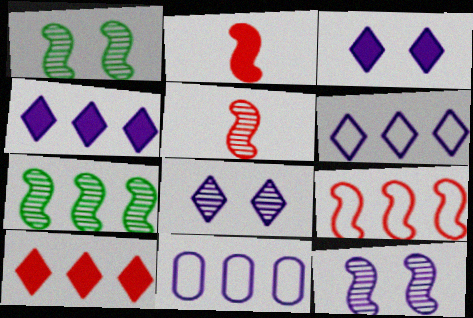[[5, 7, 12], 
[7, 10, 11]]